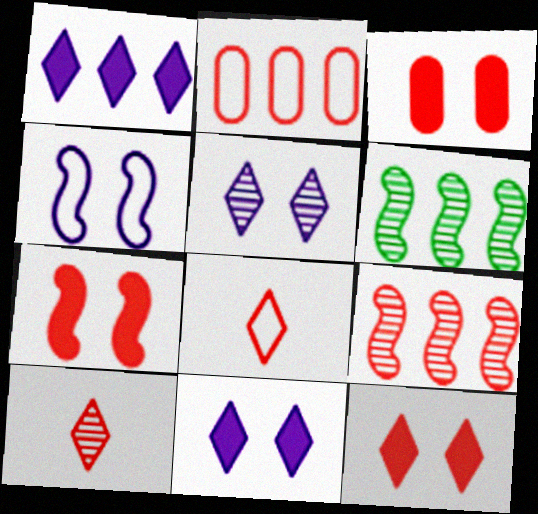[[1, 2, 6], 
[2, 7, 10], 
[3, 7, 12], 
[3, 8, 9]]